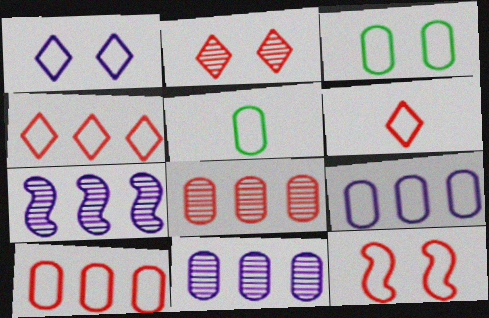[[1, 3, 12], 
[6, 10, 12]]